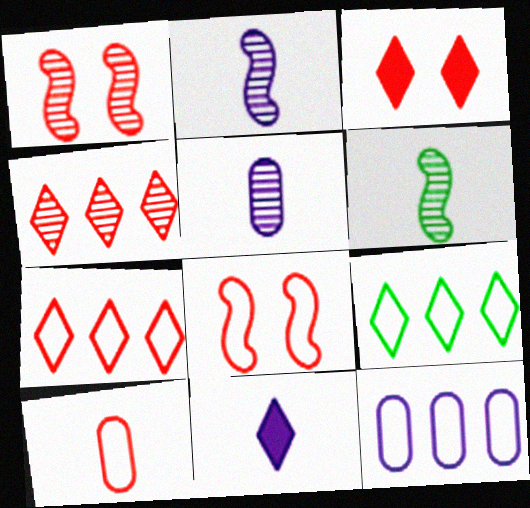[[3, 6, 12], 
[6, 10, 11], 
[7, 8, 10]]